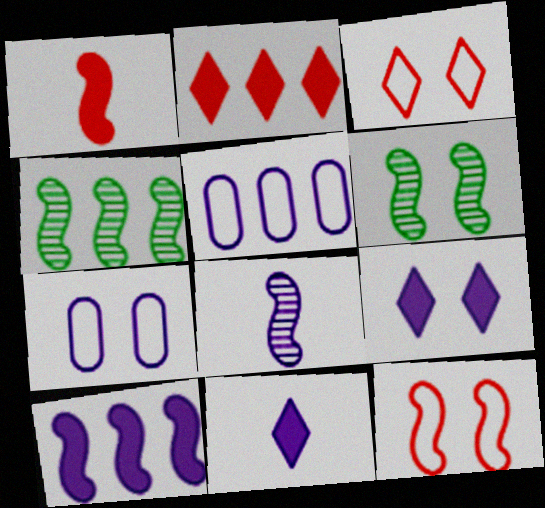[[2, 4, 5], 
[5, 8, 9]]